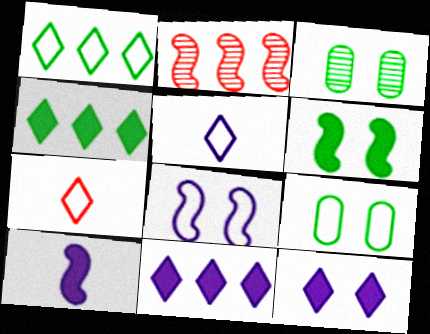[]